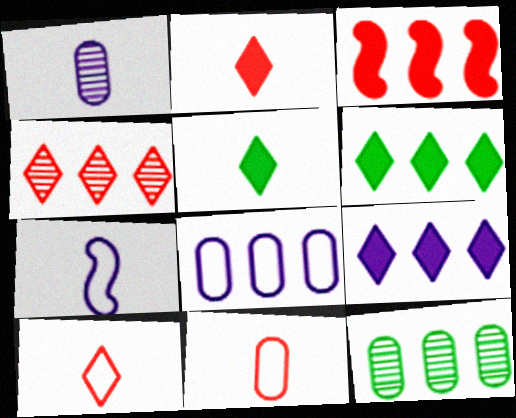[]